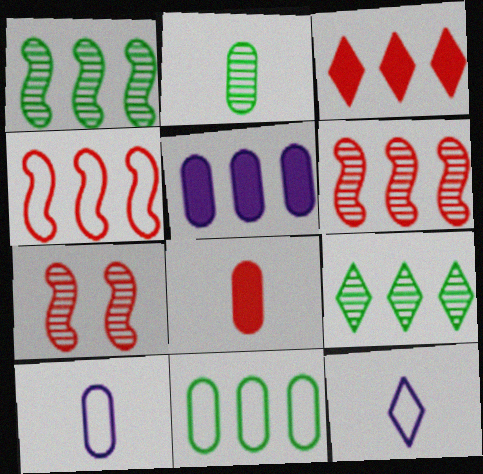[[2, 8, 10], 
[4, 5, 9]]